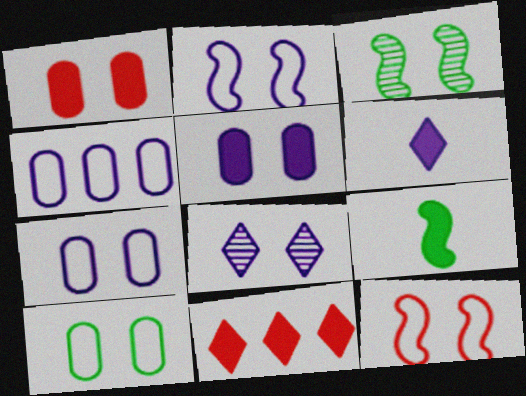[[2, 5, 8], 
[5, 9, 11]]